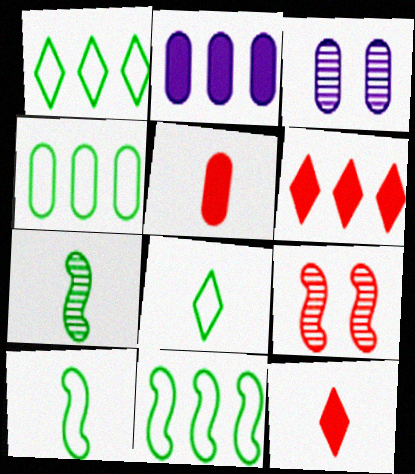[[1, 4, 11], 
[2, 8, 9], 
[3, 4, 5], 
[3, 6, 10], 
[3, 11, 12]]